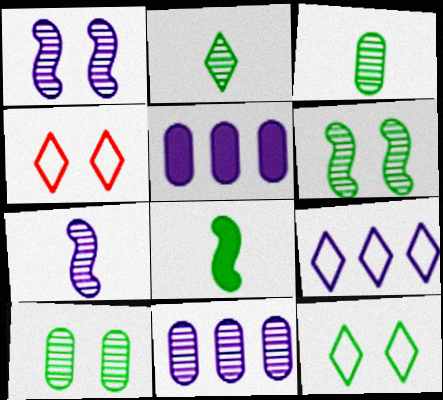[[4, 8, 11]]